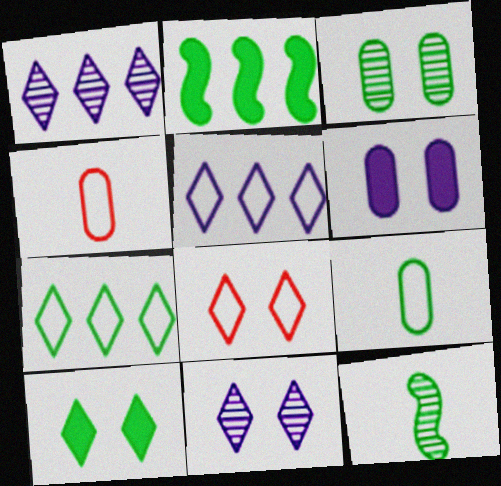[[2, 4, 11], 
[8, 10, 11]]